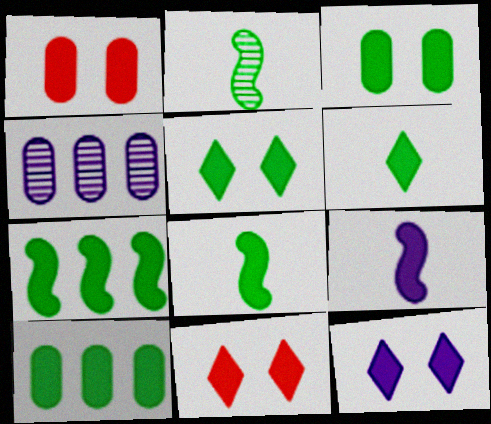[[3, 6, 7], 
[5, 8, 10], 
[5, 11, 12], 
[9, 10, 11]]